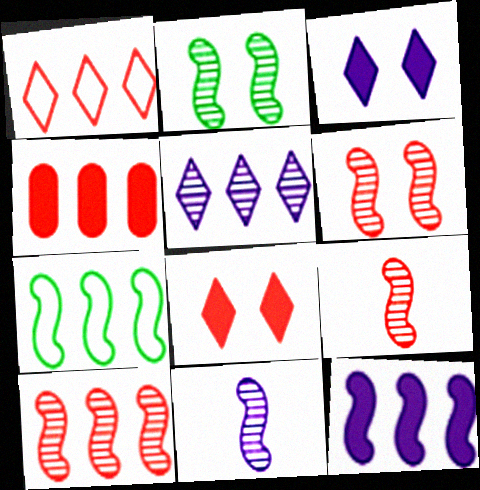[[1, 4, 10], 
[2, 10, 11], 
[4, 5, 7], 
[6, 9, 10], 
[7, 10, 12]]